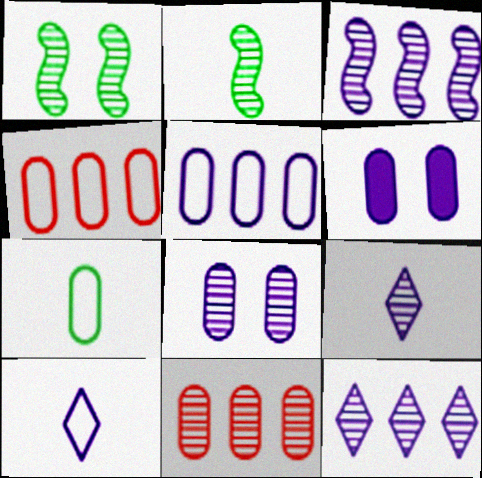[[1, 9, 11], 
[3, 6, 10], 
[3, 8, 9], 
[6, 7, 11]]